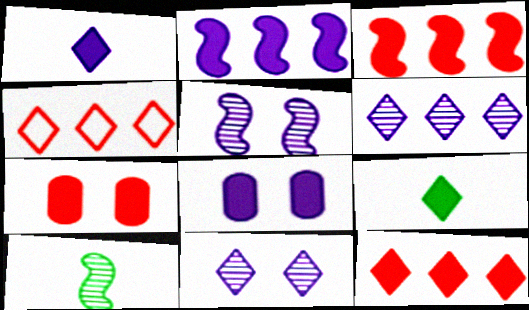[[1, 2, 8], 
[2, 7, 9], 
[3, 8, 9], 
[4, 8, 10], 
[4, 9, 11]]